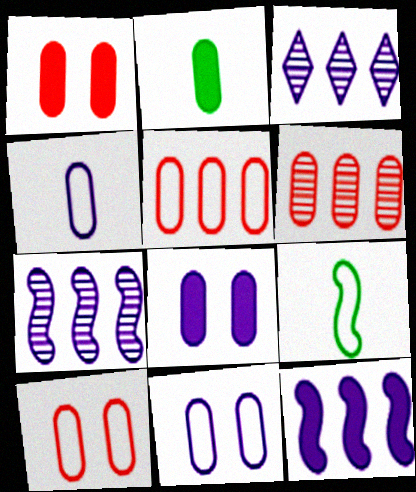[[1, 3, 9], 
[2, 6, 11]]